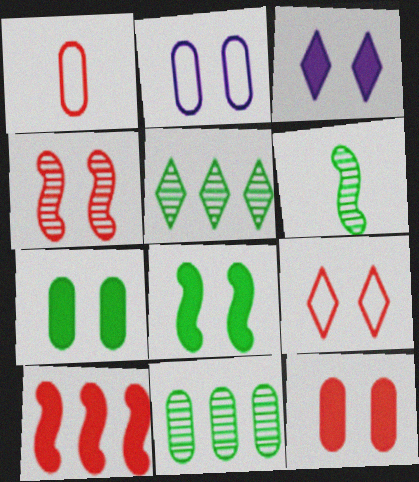[[3, 8, 12], 
[4, 9, 12]]